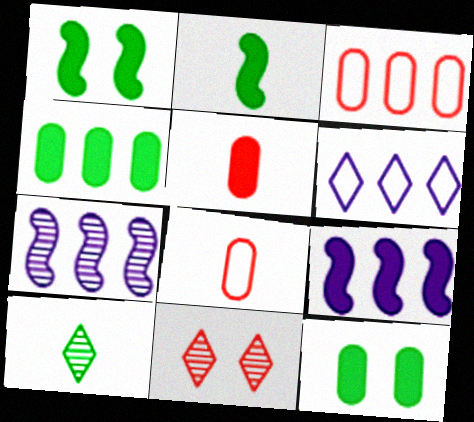[]